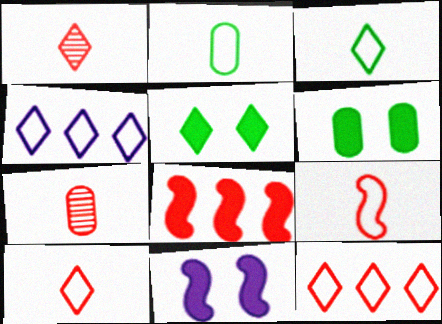[[1, 4, 5]]